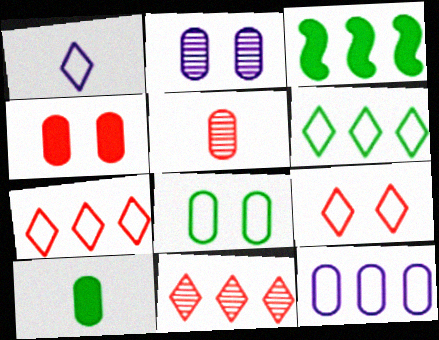[[1, 6, 9], 
[2, 4, 8], 
[3, 11, 12]]